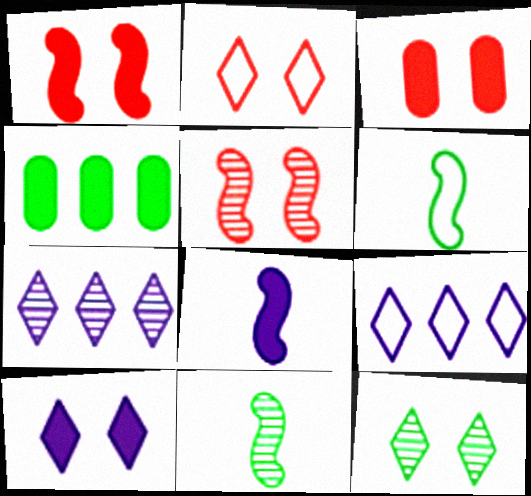[[2, 3, 5], 
[2, 10, 12], 
[3, 6, 7], 
[3, 9, 11], 
[4, 6, 12]]